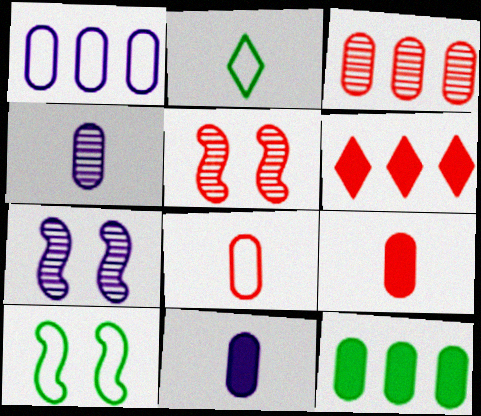[[1, 3, 12], 
[4, 6, 10], 
[5, 6, 8]]